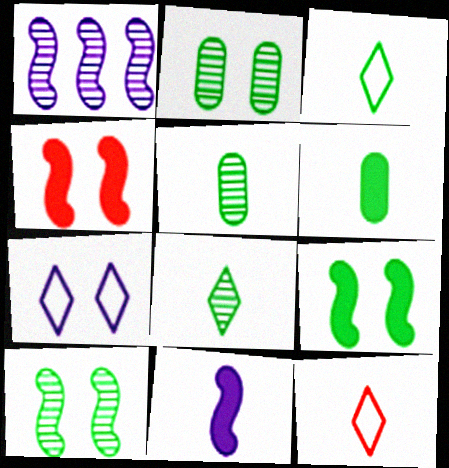[[2, 4, 7], 
[5, 11, 12]]